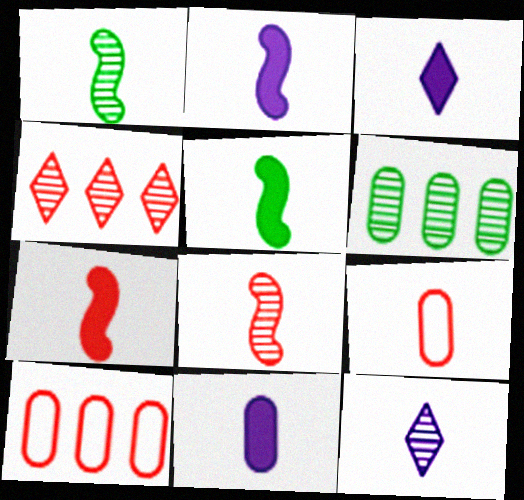[[1, 3, 9], 
[2, 3, 11], 
[2, 5, 7], 
[5, 9, 12]]